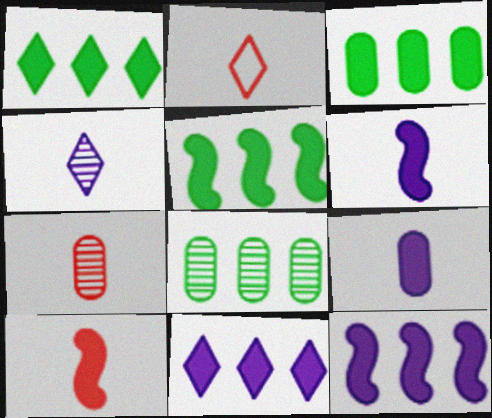[[1, 3, 5], 
[2, 7, 10]]